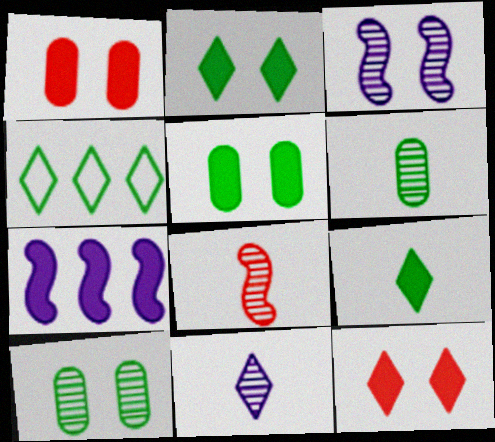[[1, 7, 9], 
[4, 11, 12], 
[6, 8, 11]]